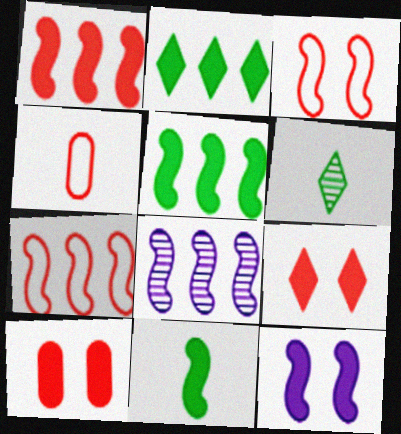[[1, 11, 12], 
[3, 8, 11], 
[5, 7, 8]]